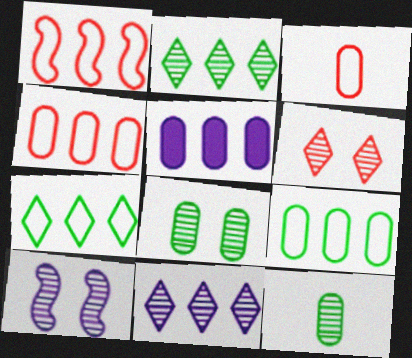[[1, 2, 5], 
[3, 5, 8], 
[6, 8, 10]]